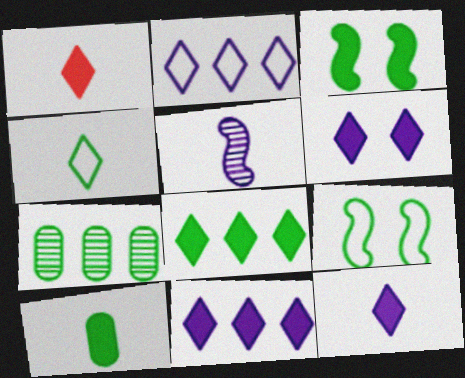[[1, 6, 8], 
[3, 4, 7], 
[3, 8, 10], 
[6, 11, 12]]